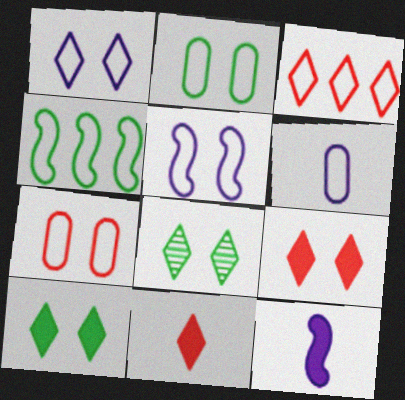[[1, 8, 9]]